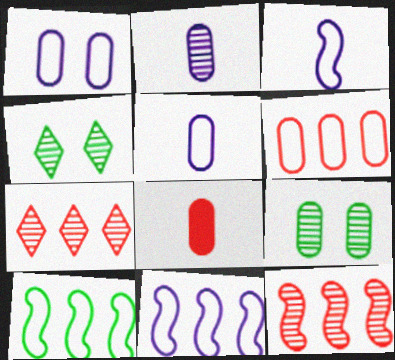[[2, 4, 12], 
[4, 8, 11]]